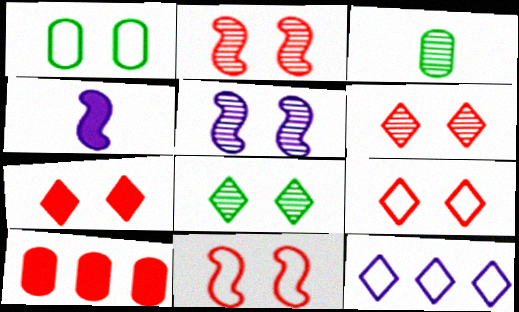[[1, 5, 7], 
[6, 7, 9]]